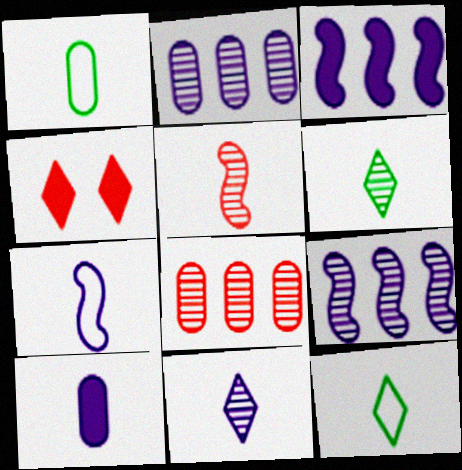[[1, 4, 9], 
[5, 10, 12], 
[7, 10, 11]]